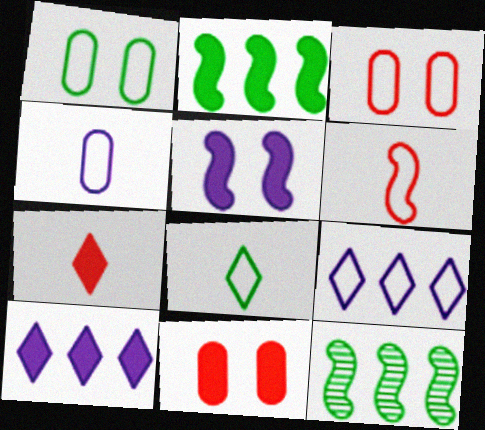[[1, 6, 9], 
[4, 6, 8], 
[5, 6, 12]]